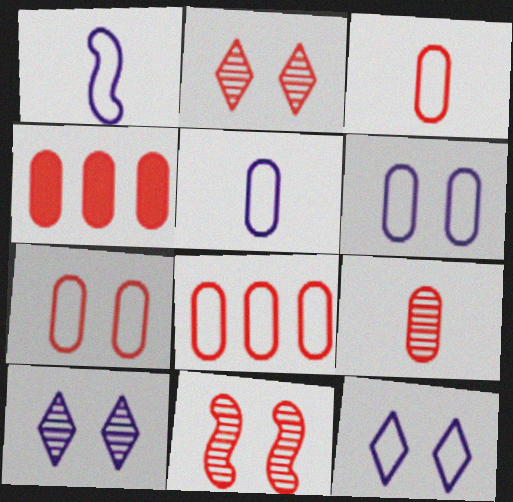[[3, 7, 8], 
[4, 7, 9]]